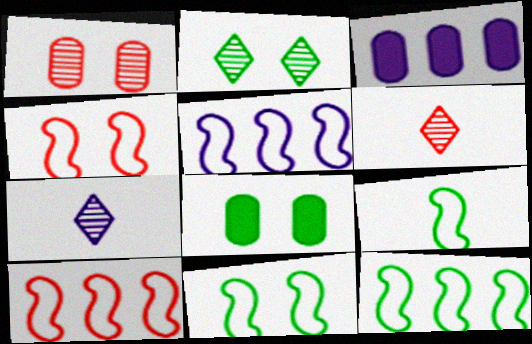[[2, 8, 11], 
[3, 6, 11], 
[4, 5, 9], 
[5, 6, 8], 
[5, 10, 12], 
[7, 8, 10], 
[9, 11, 12]]